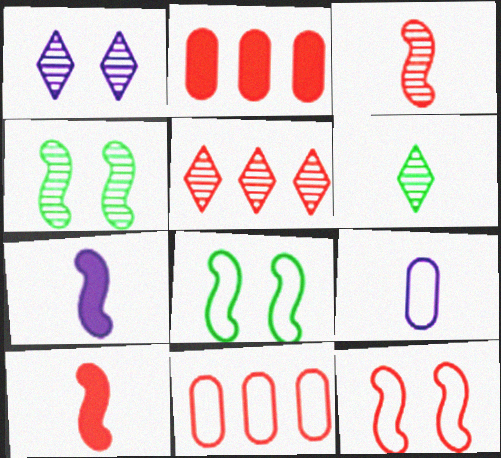[[1, 5, 6], 
[6, 9, 10]]